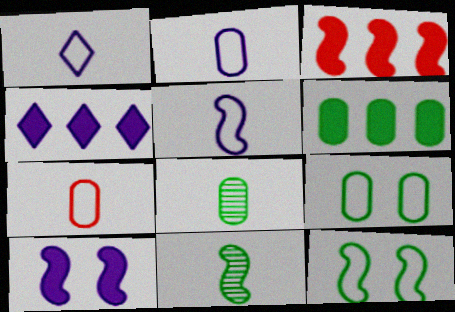[[1, 2, 5], 
[3, 4, 6], 
[6, 8, 9]]